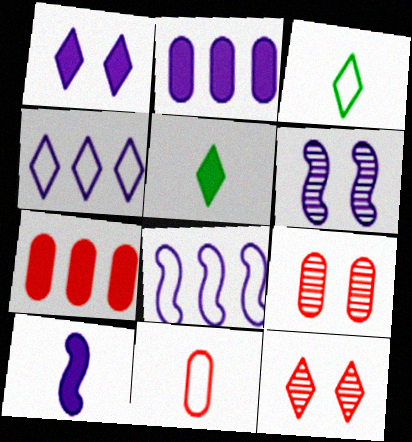[[1, 2, 10], 
[3, 6, 7], 
[4, 5, 12], 
[5, 8, 9], 
[6, 8, 10], 
[7, 9, 11]]